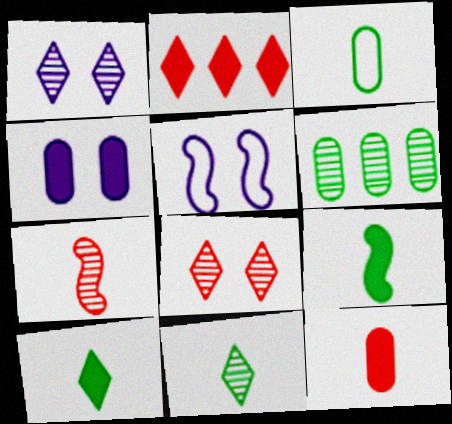[[1, 4, 5], 
[1, 6, 7], 
[2, 4, 9], 
[3, 9, 11]]